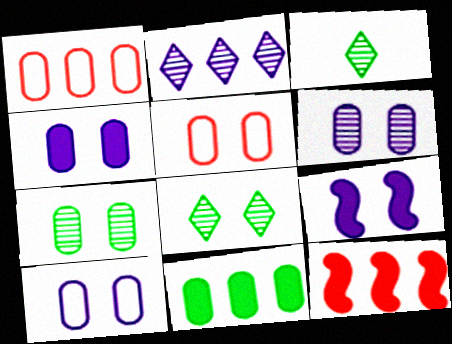[[1, 3, 9], 
[3, 10, 12], 
[4, 5, 7], 
[4, 6, 10], 
[5, 8, 9]]